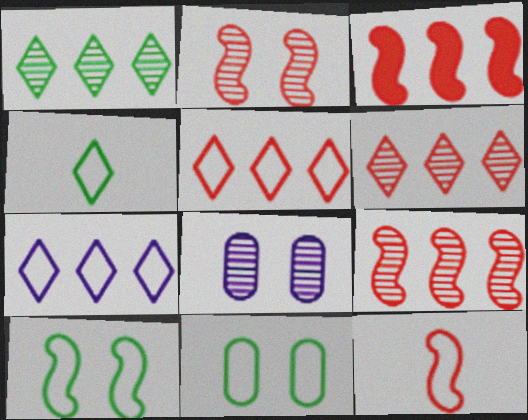[[2, 3, 12], 
[3, 4, 8], 
[7, 11, 12]]